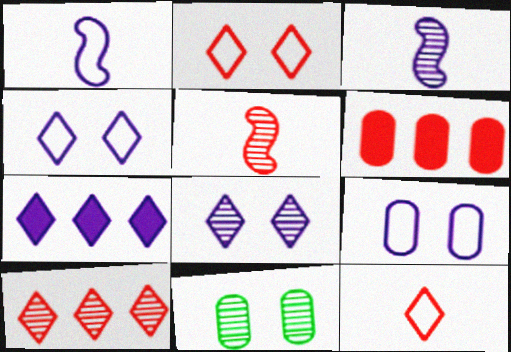[[2, 5, 6], 
[3, 7, 9], 
[3, 10, 11]]